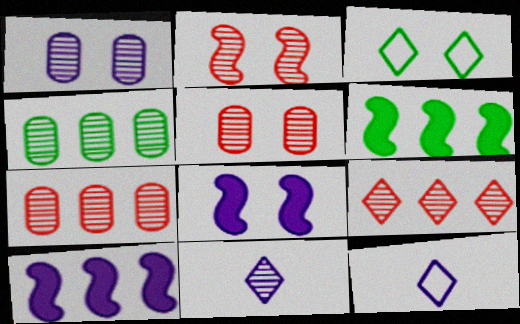[[1, 10, 12], 
[2, 4, 11], 
[3, 5, 8], 
[5, 6, 12]]